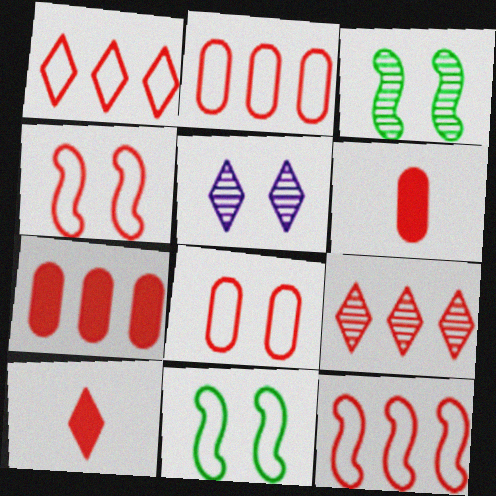[[1, 2, 12], 
[4, 6, 9], 
[7, 9, 12]]